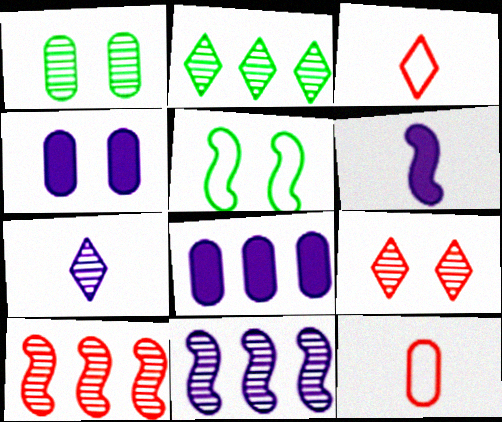[[1, 7, 10], 
[1, 8, 12], 
[2, 7, 9], 
[4, 5, 9], 
[5, 6, 10]]